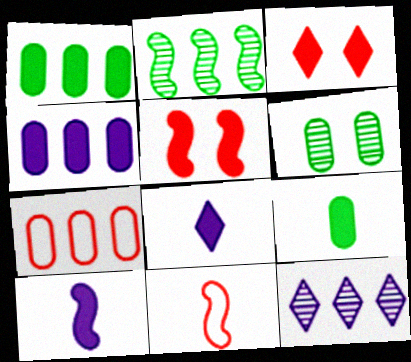[[1, 3, 10], 
[1, 5, 8]]